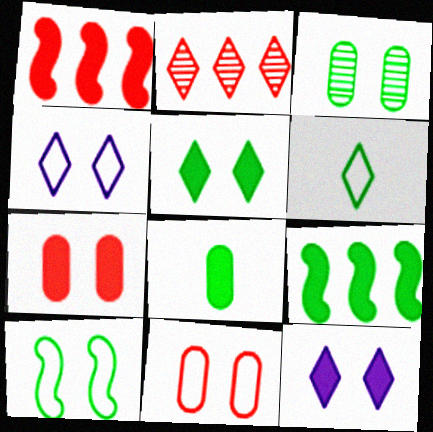[[1, 8, 12], 
[2, 6, 12], 
[3, 5, 10], 
[3, 6, 9], 
[4, 10, 11], 
[5, 8, 9]]